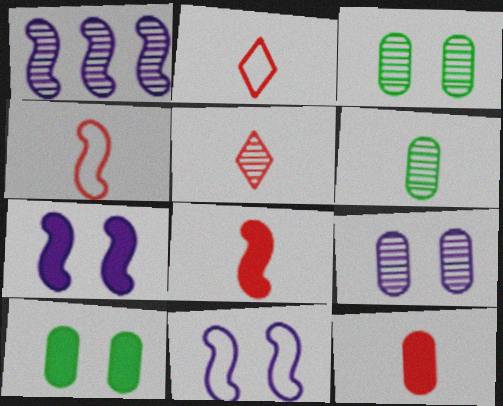[[1, 2, 10], 
[1, 3, 5], 
[4, 5, 12]]